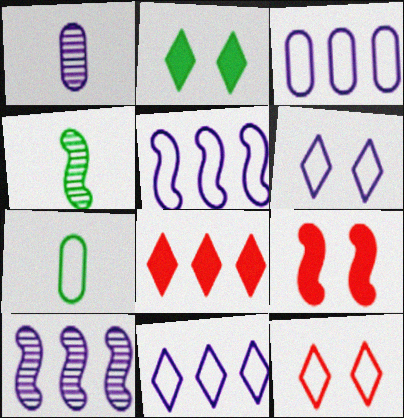[[3, 5, 11], 
[4, 5, 9], 
[5, 7, 12]]